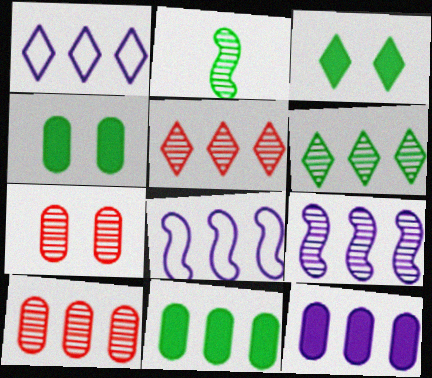[[1, 9, 12], 
[5, 8, 11], 
[6, 9, 10]]